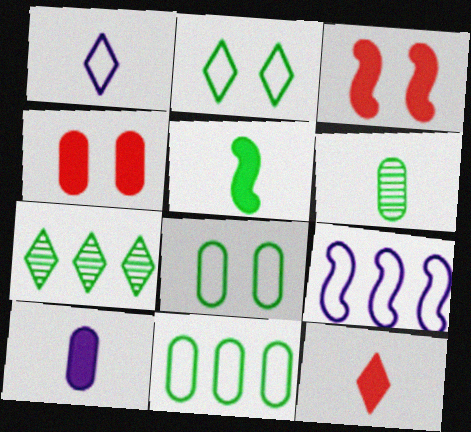[[5, 7, 8], 
[5, 10, 12]]